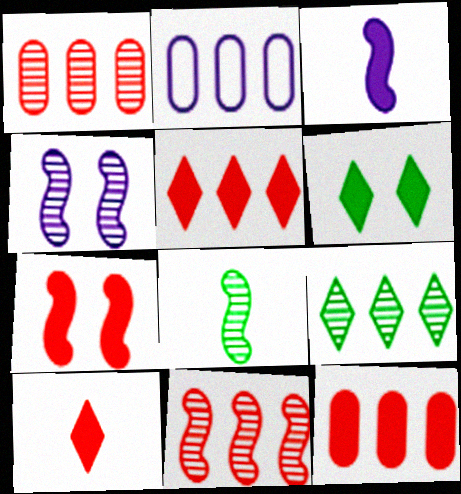[[3, 6, 12], 
[4, 8, 11], 
[7, 10, 12]]